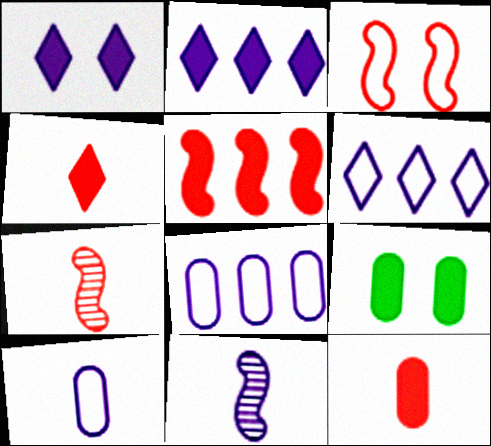[[1, 8, 11], 
[3, 5, 7], 
[6, 7, 9]]